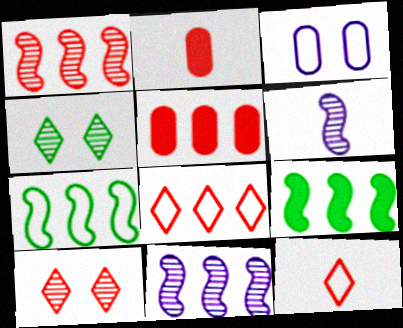[[1, 5, 8], 
[3, 7, 12]]